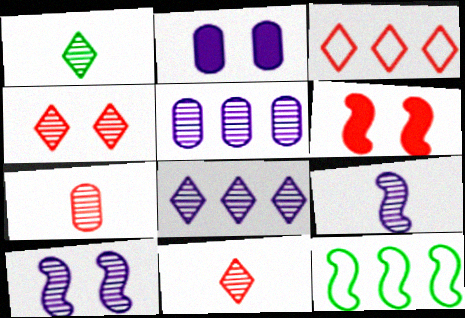[[1, 4, 8], 
[1, 7, 9], 
[2, 11, 12], 
[3, 6, 7], 
[6, 9, 12]]